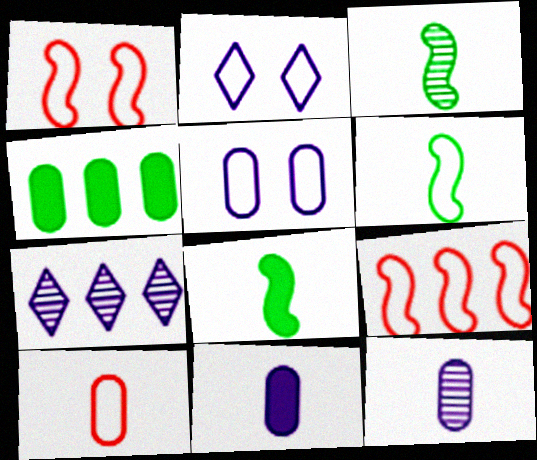[[3, 6, 8], 
[4, 7, 9]]